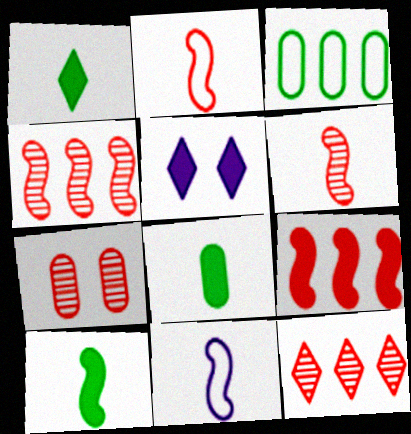[[1, 8, 10], 
[3, 5, 6], 
[5, 8, 9], 
[6, 7, 12], 
[6, 10, 11]]